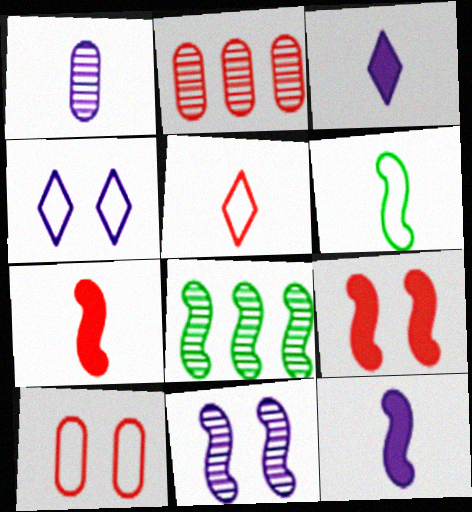[[2, 5, 9], 
[3, 8, 10]]